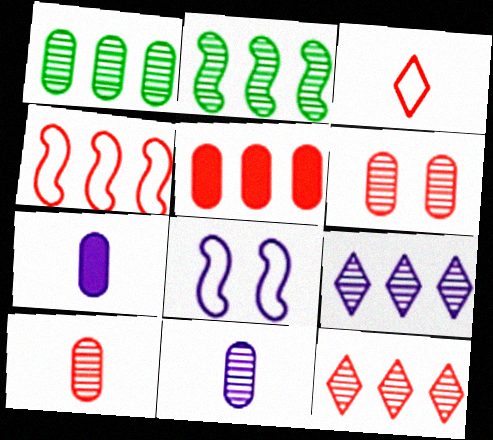[[1, 6, 11], 
[4, 5, 12], 
[7, 8, 9]]